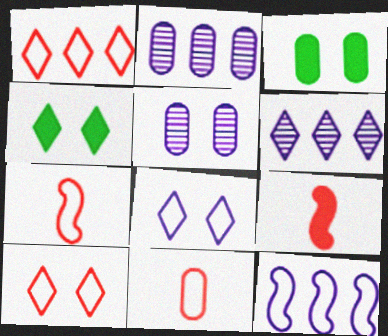[[2, 3, 11], 
[2, 4, 7], 
[3, 6, 7]]